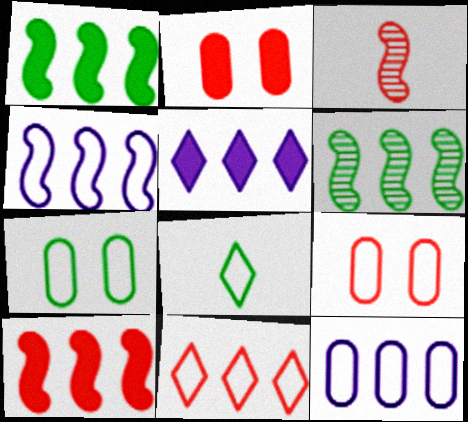[[2, 3, 11], 
[3, 5, 7], 
[4, 6, 10], 
[4, 8, 9]]